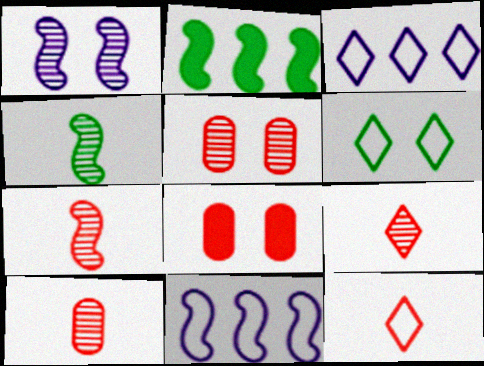[[1, 6, 8], 
[3, 4, 8], 
[3, 6, 12], 
[7, 9, 10]]